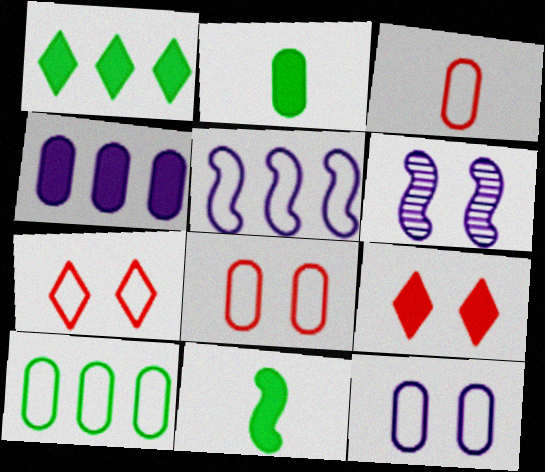[[1, 3, 6], 
[3, 10, 12], 
[4, 9, 11]]